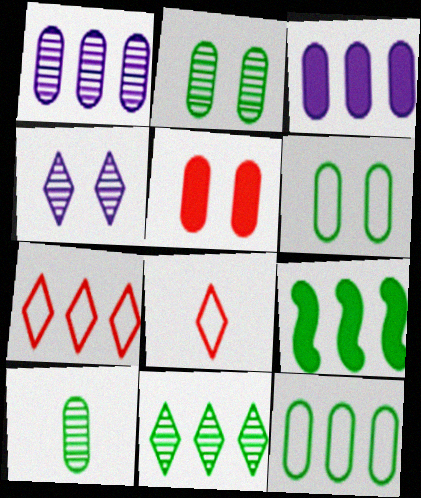[[1, 7, 9], 
[9, 11, 12]]